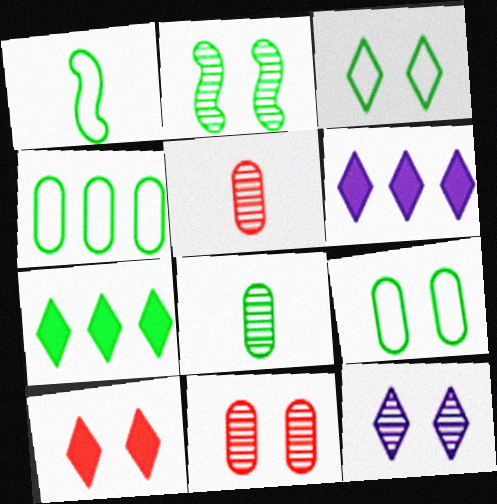[[1, 3, 4], 
[1, 6, 11], 
[2, 11, 12], 
[3, 10, 12]]